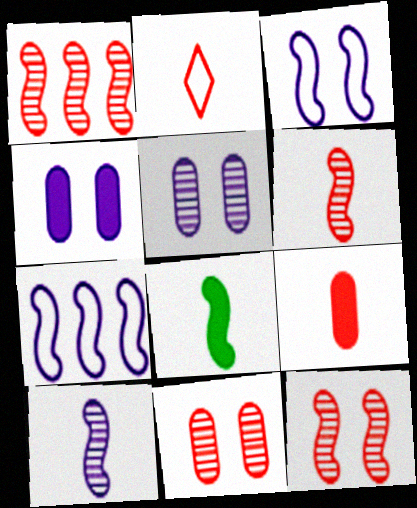[[1, 3, 8], 
[1, 6, 12], 
[2, 6, 9], 
[7, 8, 12]]